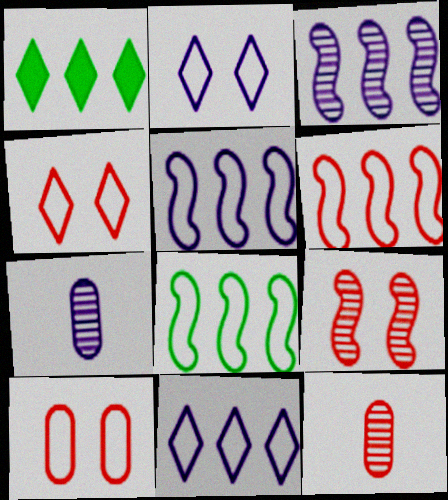[[5, 6, 8]]